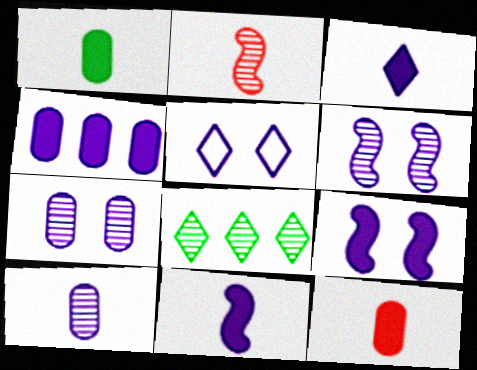[[2, 7, 8], 
[3, 4, 9], 
[5, 7, 9]]